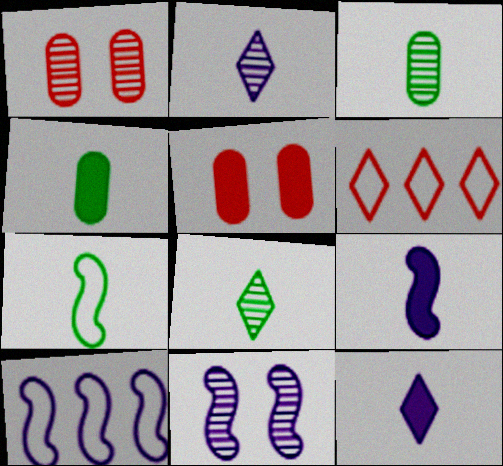[[4, 6, 11], 
[4, 7, 8], 
[5, 8, 10], 
[9, 10, 11]]